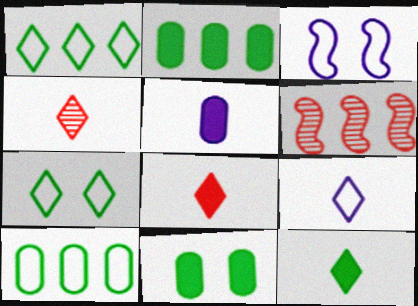[[2, 3, 4], 
[4, 9, 12], 
[5, 6, 7], 
[6, 9, 11]]